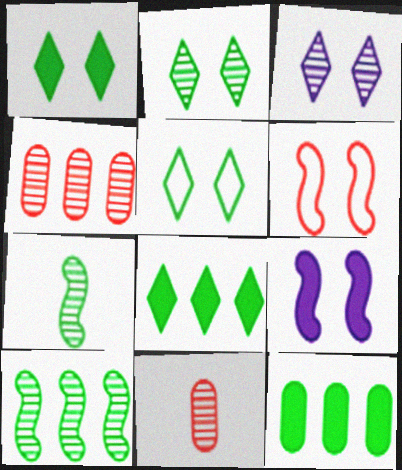[[1, 2, 5], 
[3, 4, 7], 
[3, 10, 11], 
[5, 7, 12]]